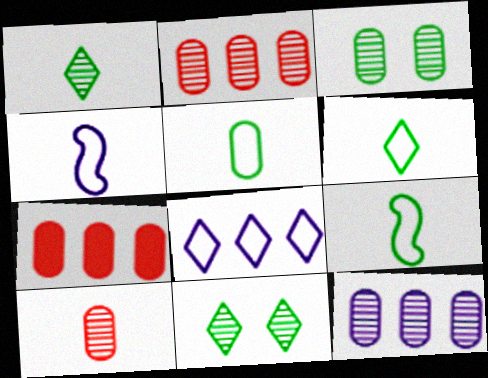[[3, 10, 12], 
[4, 7, 11], 
[5, 6, 9]]